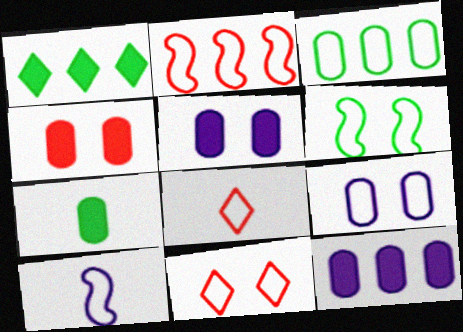[[2, 6, 10], 
[3, 10, 11], 
[4, 7, 12], 
[6, 9, 11]]